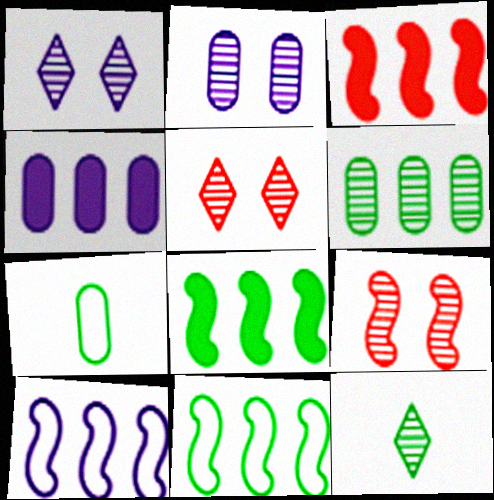[[1, 3, 7]]